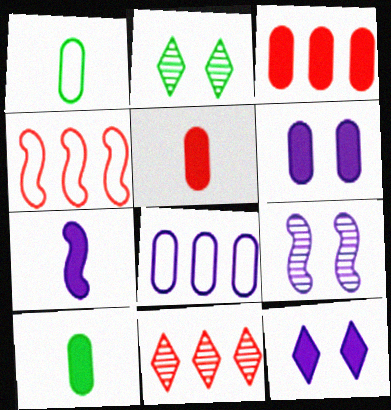[[3, 4, 11], 
[3, 6, 10]]